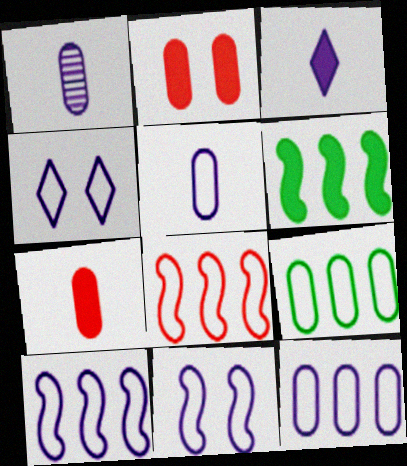[[1, 2, 9], 
[2, 3, 6], 
[4, 5, 10]]